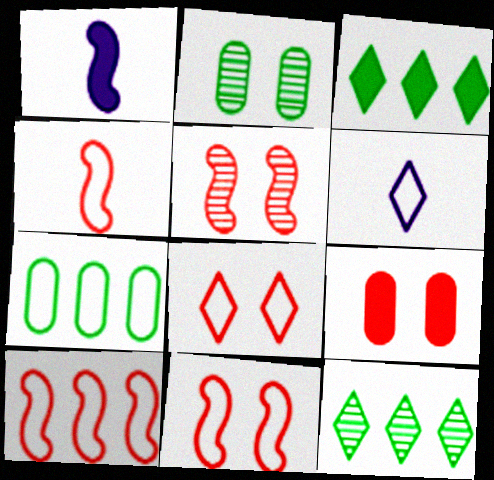[[1, 3, 9], 
[4, 10, 11], 
[5, 8, 9], 
[6, 7, 11]]